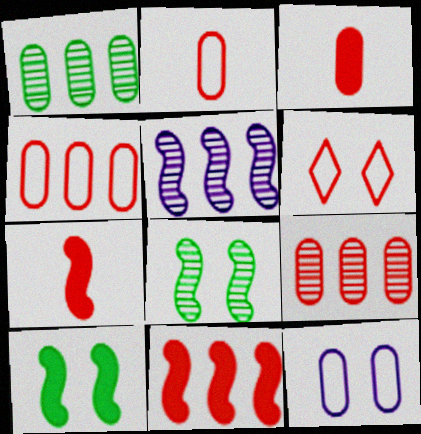[[1, 3, 12], 
[6, 7, 9]]